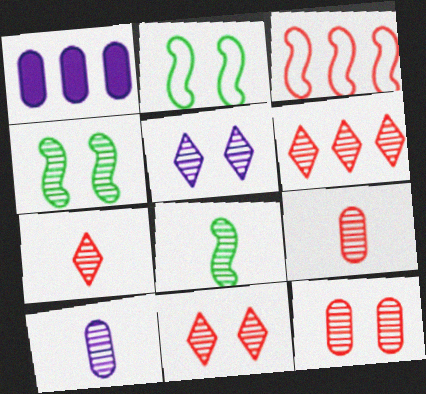[[1, 2, 7], 
[4, 5, 12], 
[4, 6, 10], 
[6, 7, 11], 
[7, 8, 10]]